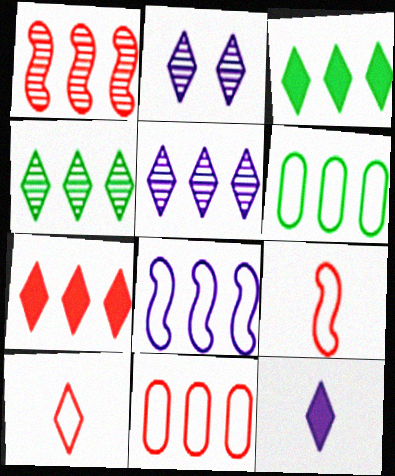[[1, 7, 11], 
[2, 3, 10]]